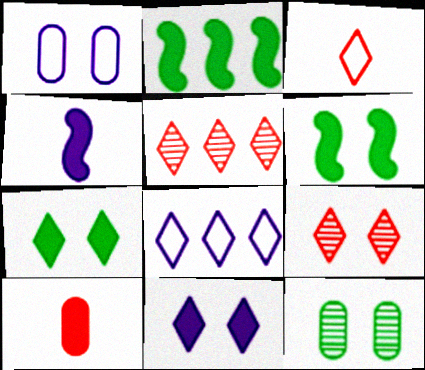[[1, 6, 9], 
[2, 10, 11]]